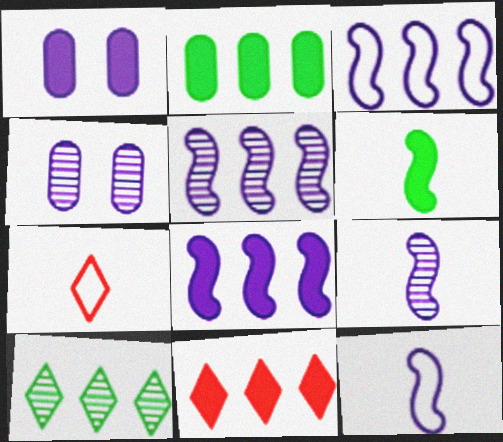[[1, 6, 11], 
[2, 8, 11], 
[3, 5, 8]]